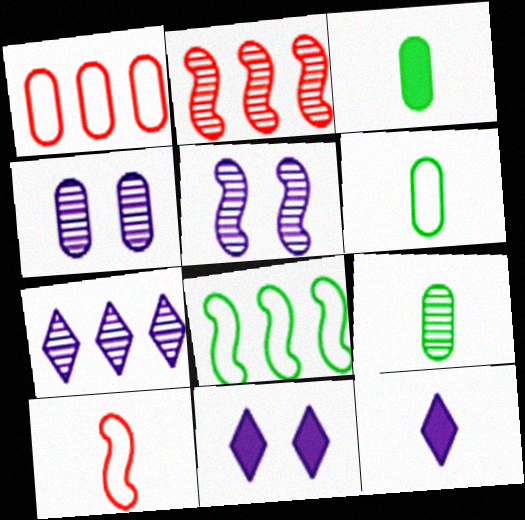[[1, 3, 4], 
[2, 6, 11], 
[3, 6, 9], 
[9, 10, 12]]